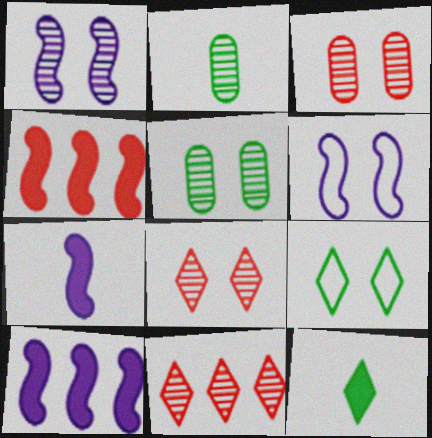[[1, 2, 11], 
[1, 5, 8]]